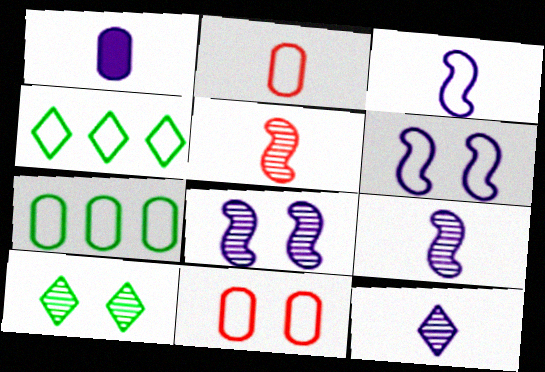[[1, 3, 12], 
[2, 4, 6], 
[3, 4, 11]]